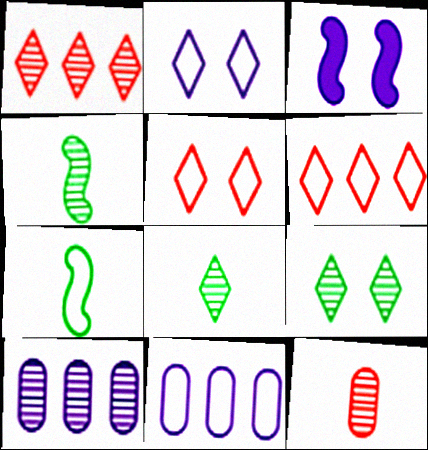[[5, 7, 11]]